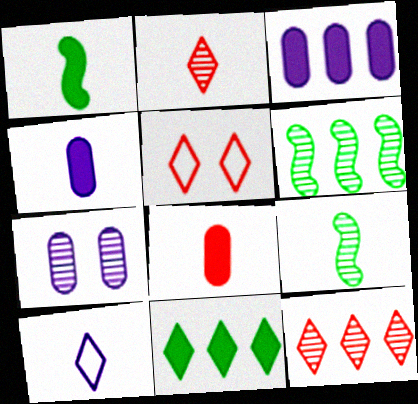[[2, 6, 7], 
[3, 5, 9], 
[4, 5, 6], 
[7, 9, 12], 
[8, 9, 10]]